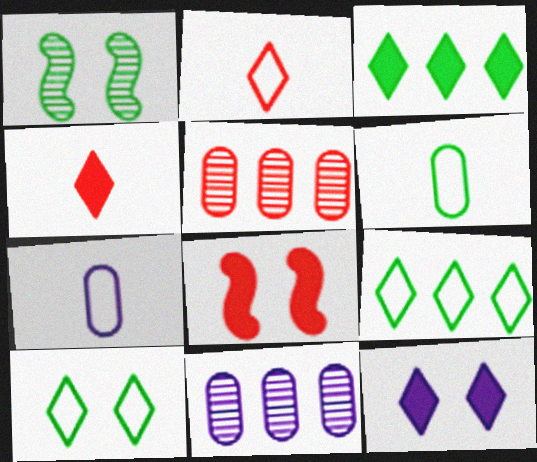[[1, 3, 6], 
[2, 5, 8], 
[3, 4, 12]]